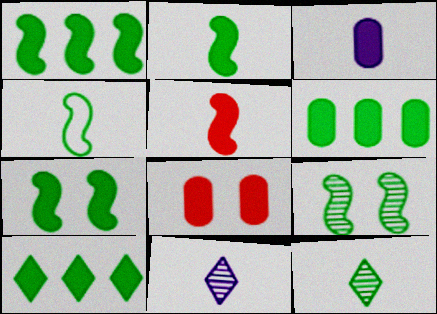[[1, 2, 7], 
[1, 4, 9], 
[1, 6, 10], 
[3, 6, 8]]